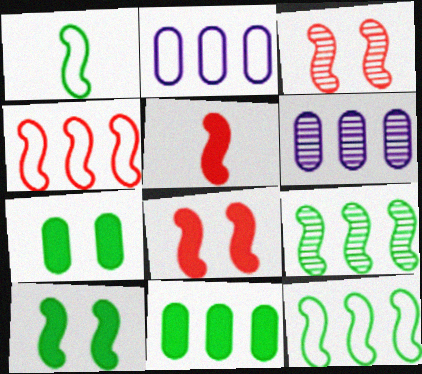[[1, 9, 10], 
[3, 4, 5]]